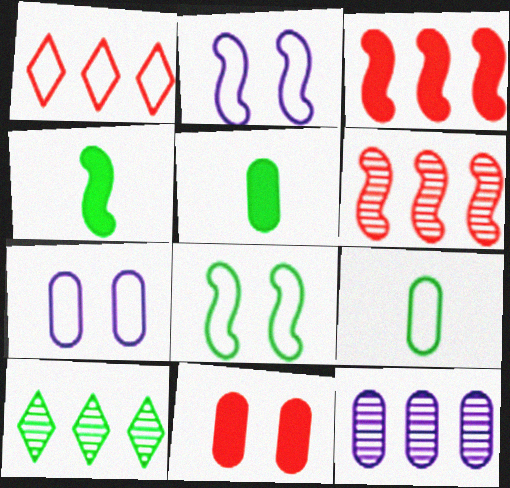[[1, 2, 9], 
[2, 4, 6], 
[5, 8, 10], 
[6, 10, 12], 
[9, 11, 12]]